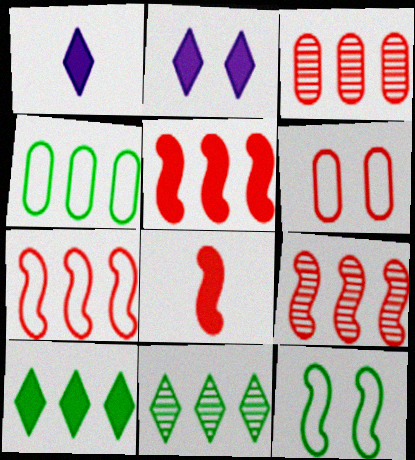[[1, 3, 12], 
[5, 7, 9]]